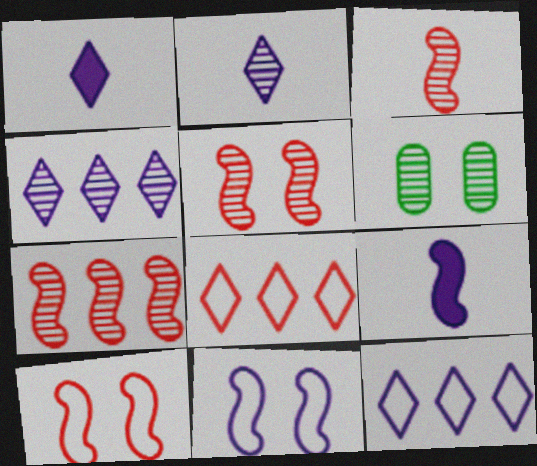[[2, 6, 7], 
[3, 4, 6], 
[3, 5, 7], 
[6, 8, 9]]